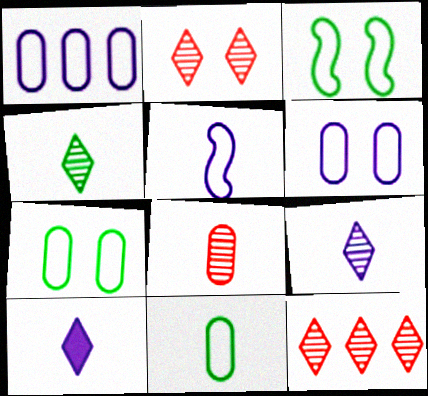[]